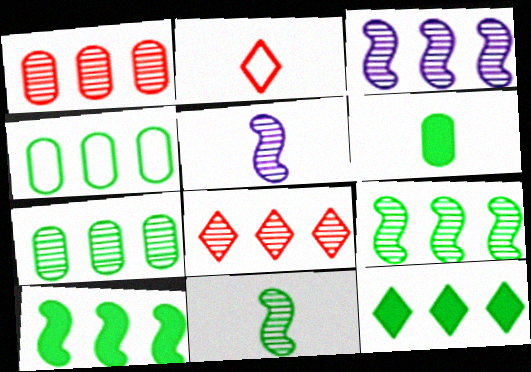[[2, 5, 6], 
[3, 7, 8], 
[4, 9, 12]]